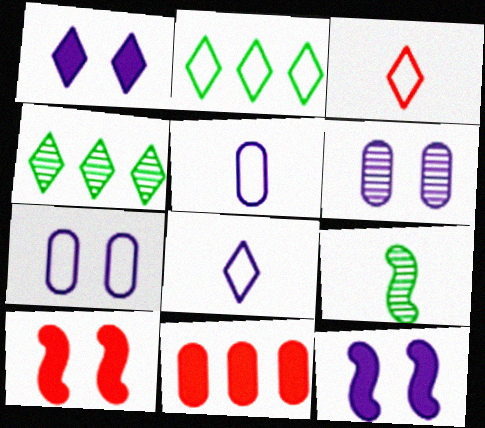[[1, 3, 4], 
[4, 5, 10]]